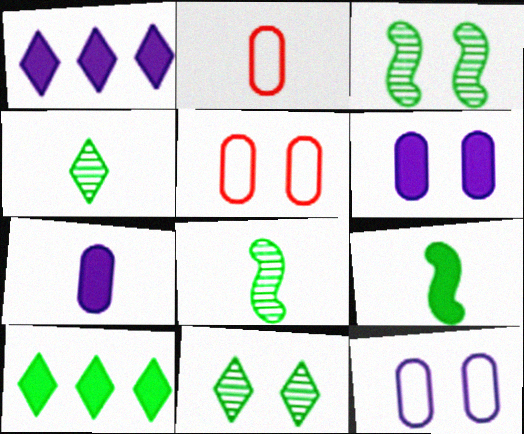[[1, 2, 3], 
[1, 5, 8]]